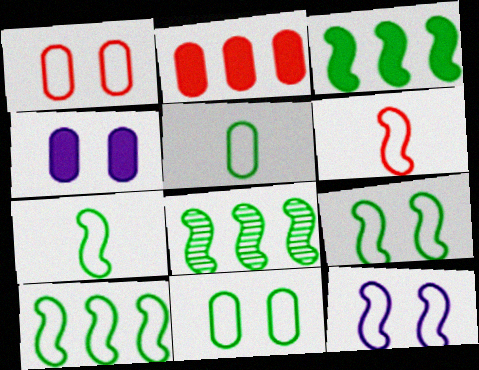[[3, 8, 10], 
[6, 10, 12], 
[7, 9, 10]]